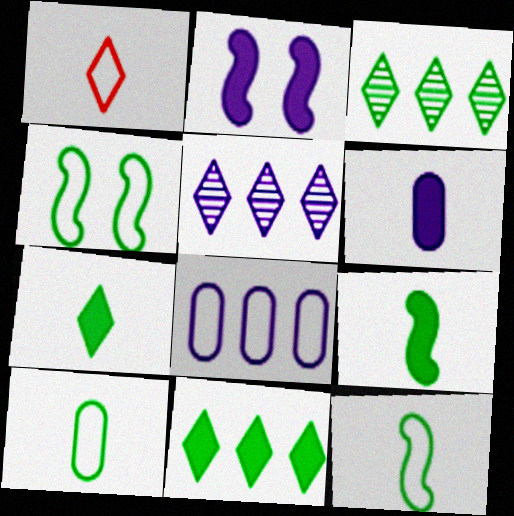[[1, 4, 8]]